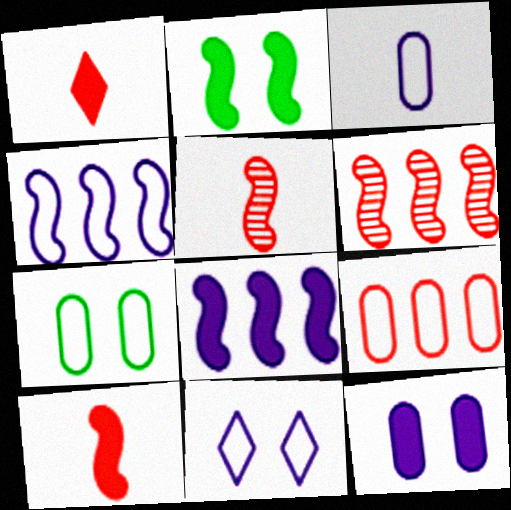[[2, 4, 5], 
[2, 8, 10], 
[3, 4, 11], 
[3, 7, 9]]